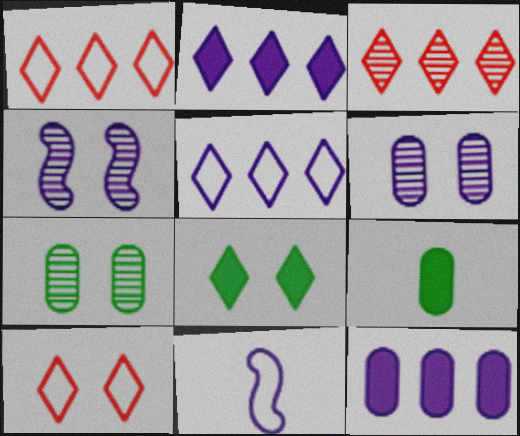[[1, 4, 9], 
[2, 6, 11]]